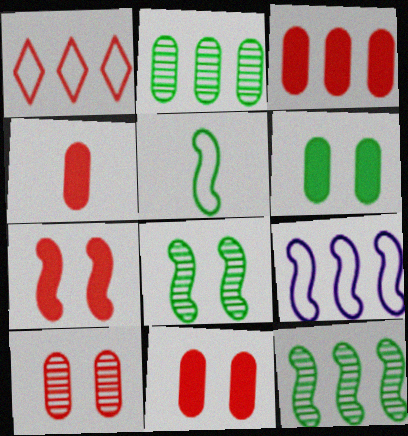[[3, 4, 11]]